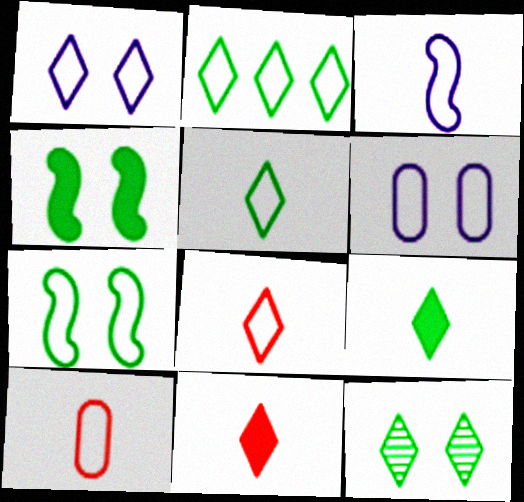[[1, 2, 8], 
[2, 9, 12], 
[3, 5, 10]]